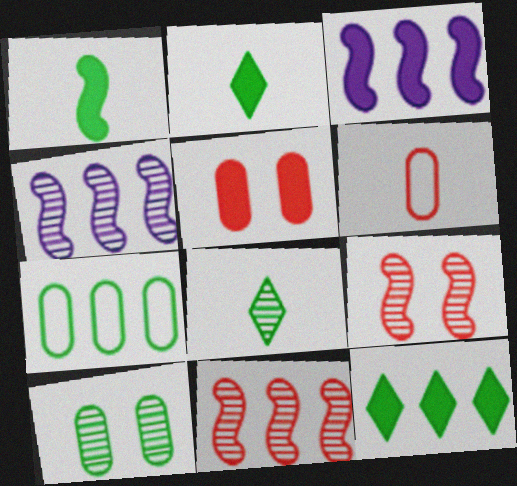[[2, 3, 5]]